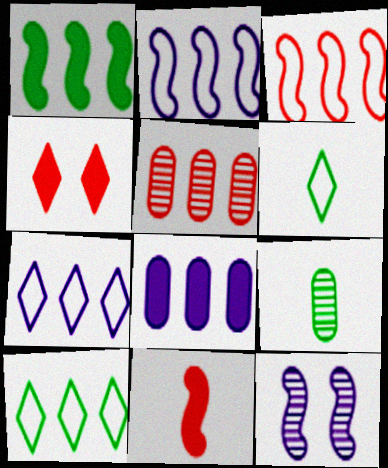[[1, 5, 7], 
[2, 4, 9]]